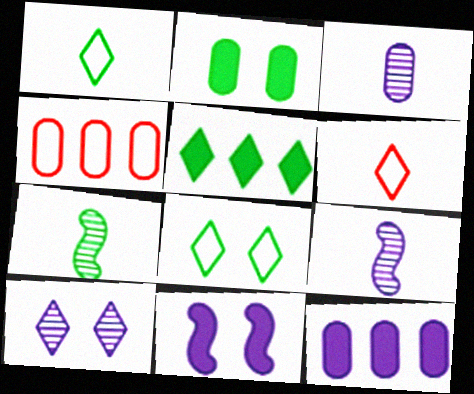[[2, 3, 4], 
[5, 6, 10]]